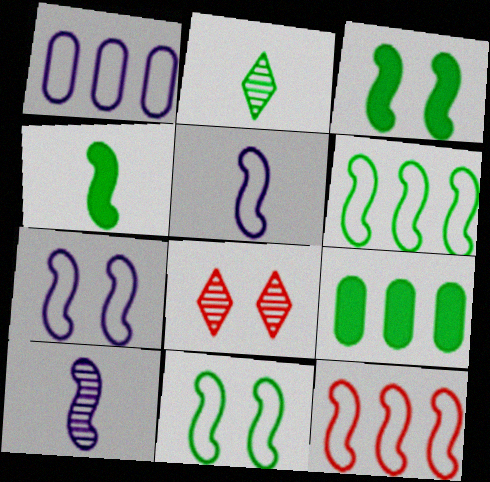[[1, 4, 8], 
[2, 9, 11], 
[3, 10, 12], 
[5, 8, 9], 
[5, 11, 12]]